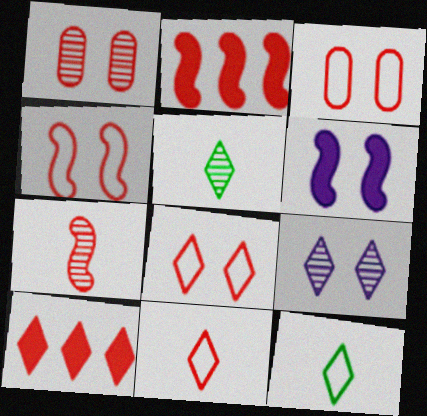[[1, 2, 11], 
[2, 4, 7], 
[3, 4, 8], 
[3, 7, 10], 
[9, 10, 12]]